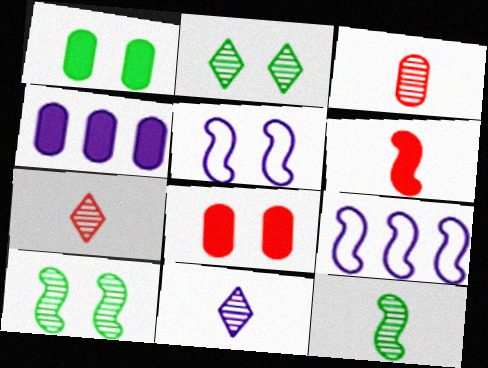[[1, 7, 9], 
[2, 5, 8], 
[3, 11, 12], 
[4, 5, 11], 
[6, 9, 10]]